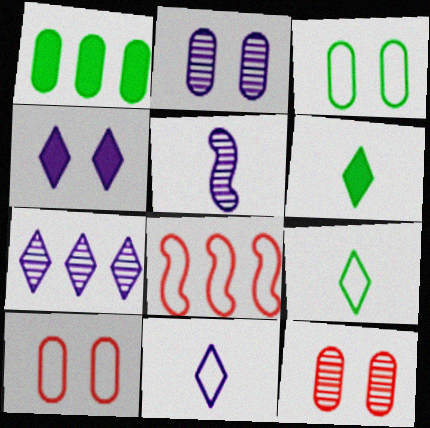[[1, 7, 8], 
[2, 5, 7], 
[2, 6, 8], 
[3, 8, 11], 
[4, 7, 11]]